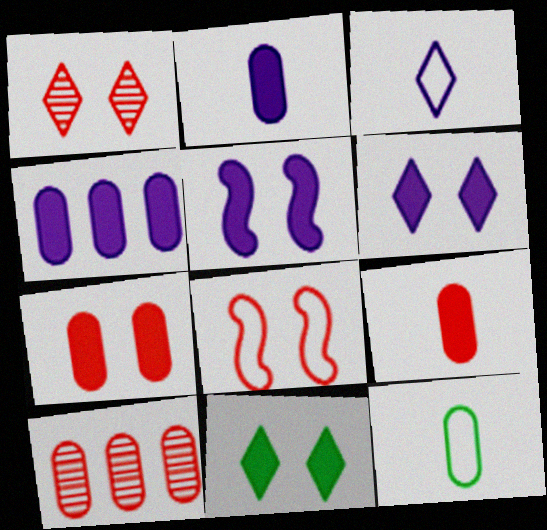[[1, 7, 8], 
[5, 7, 11]]